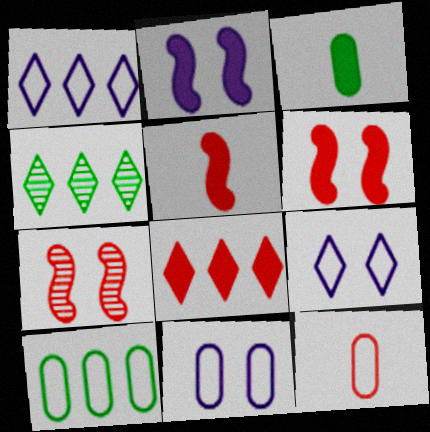[[1, 3, 7], 
[1, 4, 8], 
[2, 3, 8], 
[2, 4, 12], 
[4, 5, 11], 
[7, 8, 12], 
[10, 11, 12]]